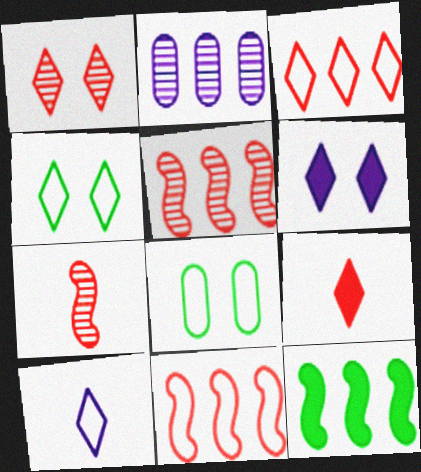[[1, 3, 9], 
[1, 4, 6], 
[2, 3, 12], 
[3, 4, 10], 
[8, 10, 11]]